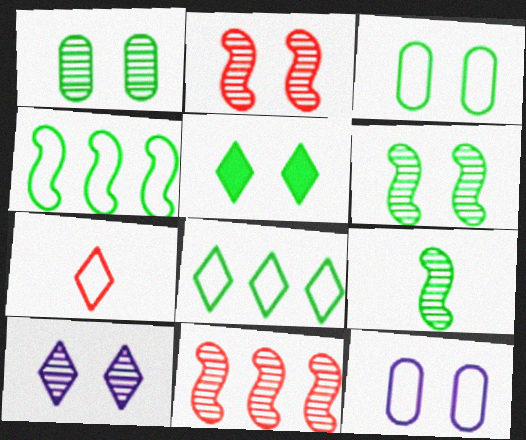[[1, 2, 10], 
[2, 5, 12], 
[3, 5, 6], 
[4, 7, 12]]